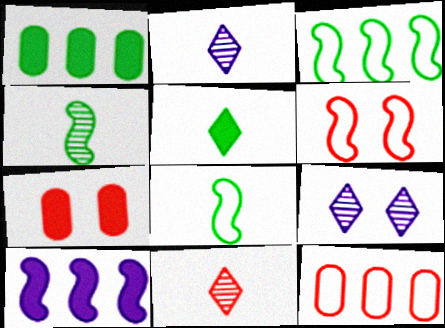[[1, 2, 6], 
[2, 3, 7], 
[4, 6, 10], 
[5, 7, 10]]